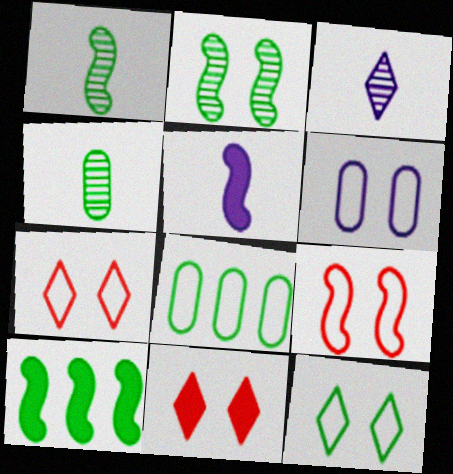[[2, 6, 11], 
[4, 10, 12], 
[6, 9, 12]]